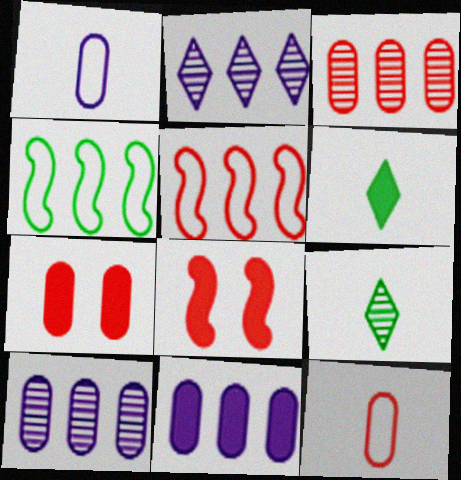[[3, 7, 12], 
[6, 8, 11]]